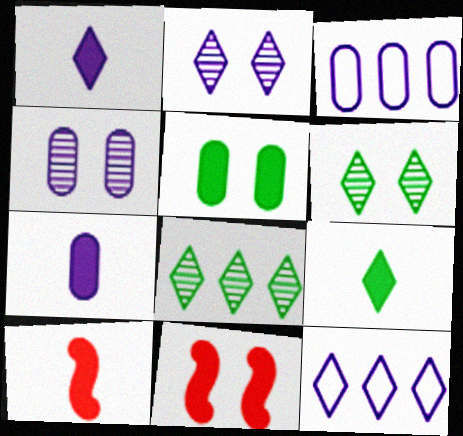[[1, 2, 12], 
[3, 4, 7], 
[3, 6, 10], 
[7, 9, 10]]